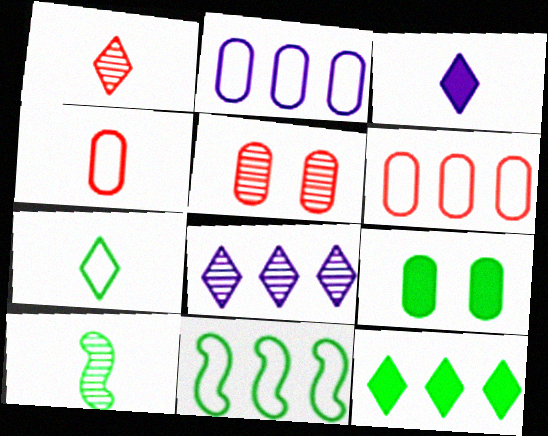[[1, 3, 7], 
[3, 4, 10], 
[3, 5, 11], 
[5, 8, 10]]